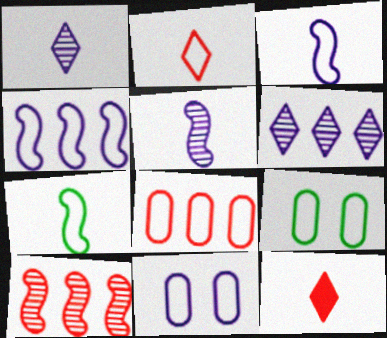[[2, 4, 9]]